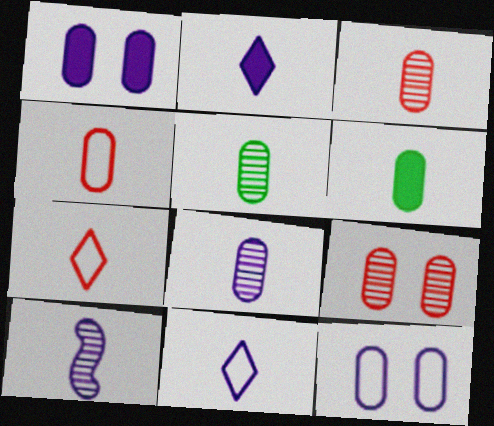[[3, 5, 8], 
[4, 6, 8], 
[6, 7, 10]]